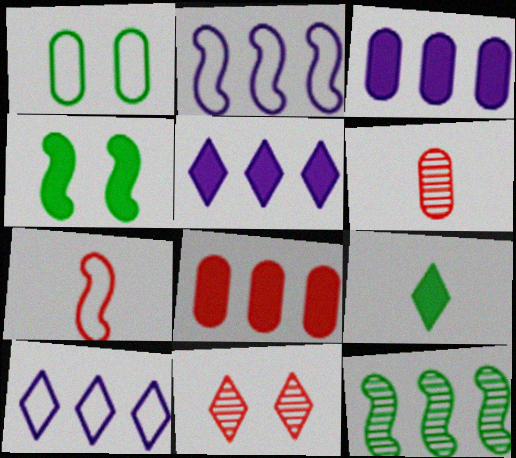[[1, 3, 6], 
[1, 7, 10], 
[1, 9, 12], 
[4, 6, 10], 
[7, 8, 11], 
[8, 10, 12], 
[9, 10, 11]]